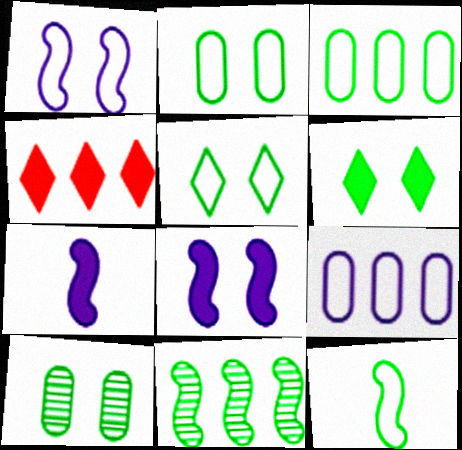[[3, 5, 12], 
[4, 9, 11]]